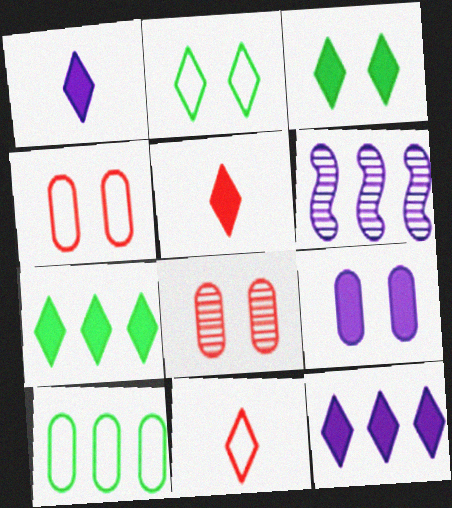[[3, 5, 12]]